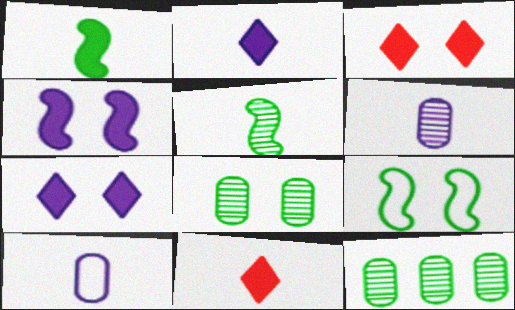[[5, 10, 11]]